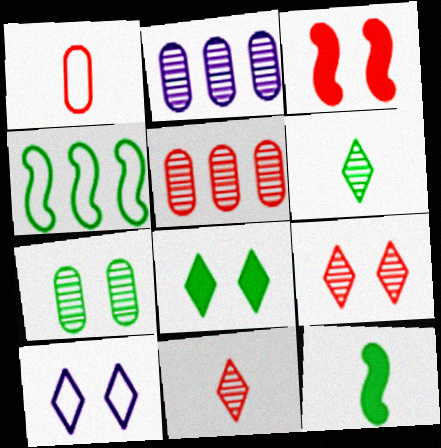[[1, 4, 10], 
[3, 7, 10], 
[5, 10, 12], 
[8, 9, 10]]